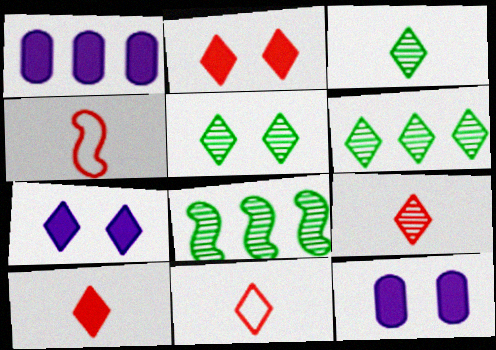[[1, 4, 5], 
[3, 5, 6], 
[4, 6, 12], 
[6, 7, 11], 
[8, 11, 12], 
[9, 10, 11]]